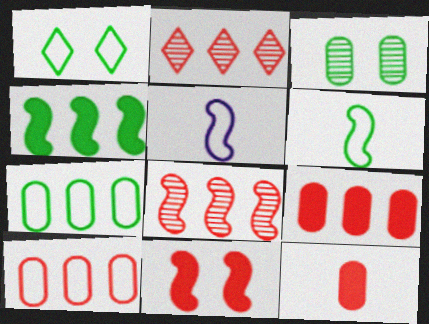[[1, 5, 10], 
[1, 6, 7]]